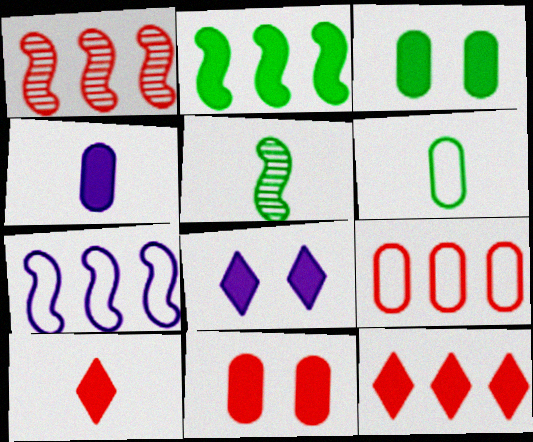[[1, 2, 7], 
[1, 6, 8], 
[1, 9, 12], 
[5, 8, 9]]